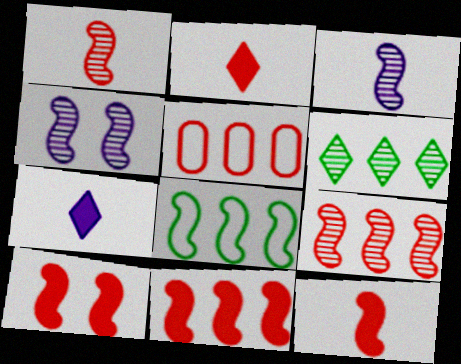[[3, 8, 10], 
[4, 8, 12], 
[10, 11, 12]]